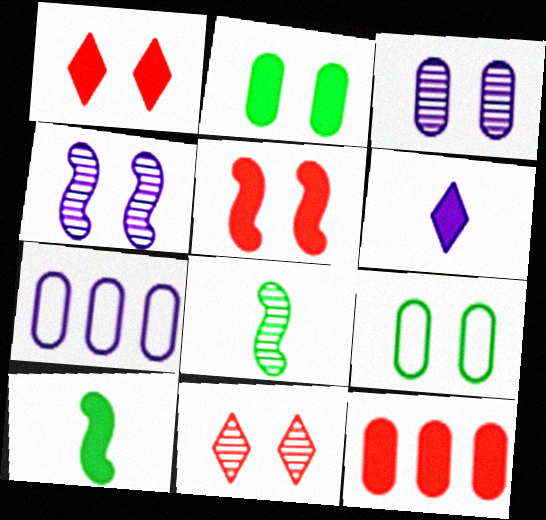[[1, 4, 9], 
[1, 7, 8], 
[4, 6, 7], 
[7, 10, 11]]